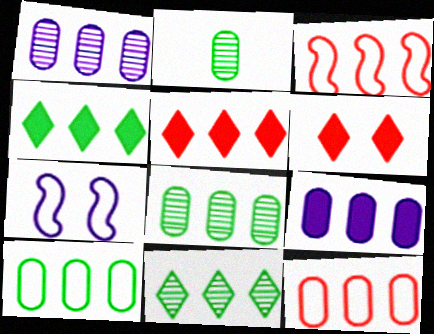[[1, 3, 4], 
[2, 5, 7], 
[3, 9, 11], 
[8, 9, 12]]